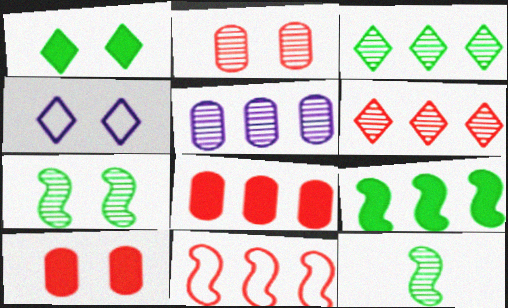[[4, 7, 10], 
[4, 8, 12], 
[6, 8, 11]]